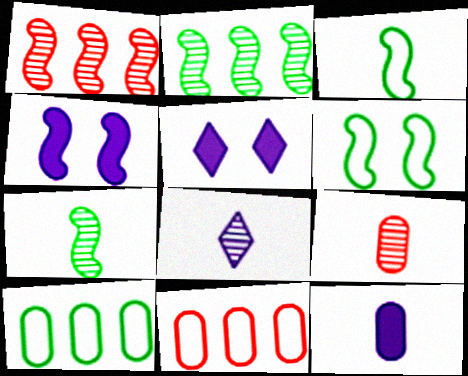[[1, 3, 4], 
[5, 7, 11], 
[7, 8, 9]]